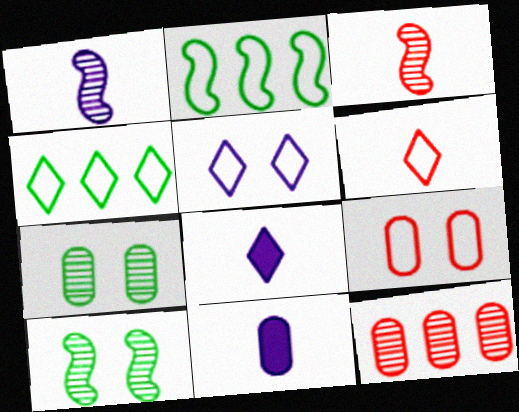[[4, 5, 6]]